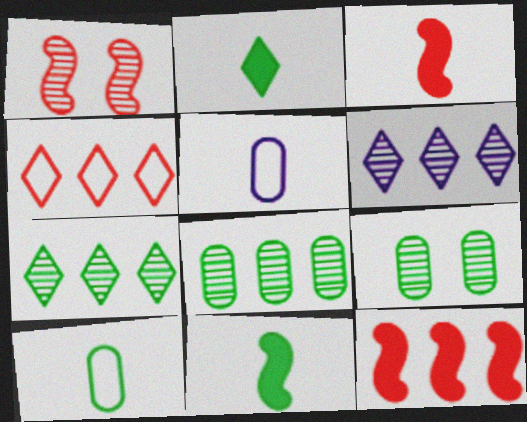[]